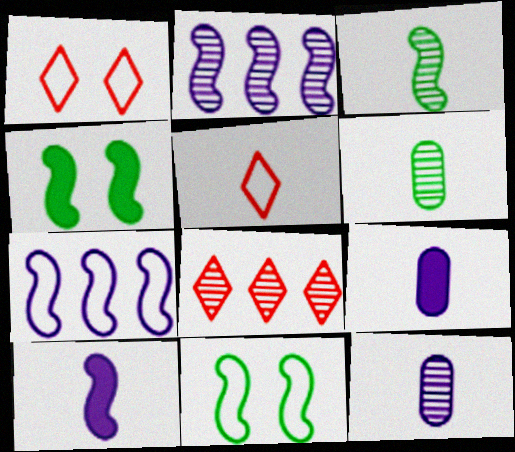[[3, 5, 9], 
[5, 6, 10], 
[8, 9, 11]]